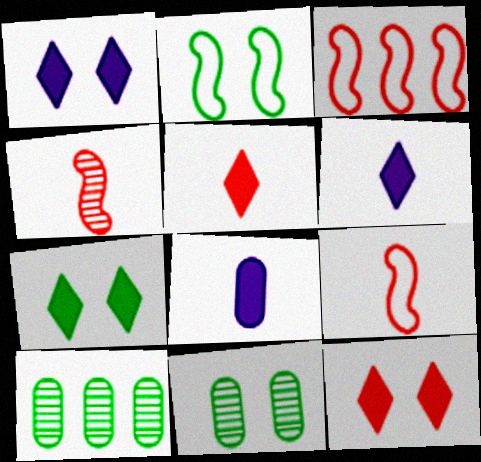[[1, 7, 12], 
[1, 9, 10], 
[2, 7, 11], 
[3, 6, 11]]